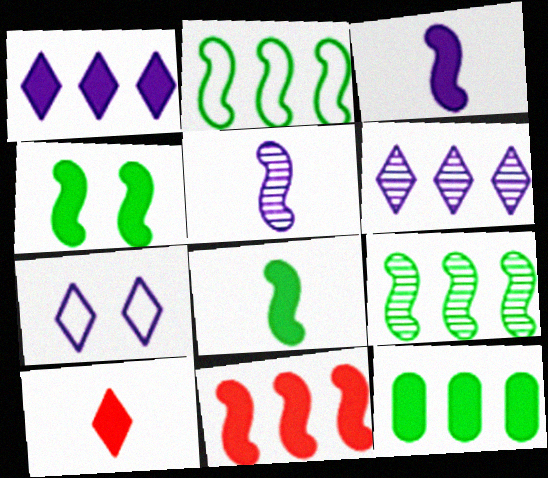[[1, 11, 12], 
[3, 4, 11]]